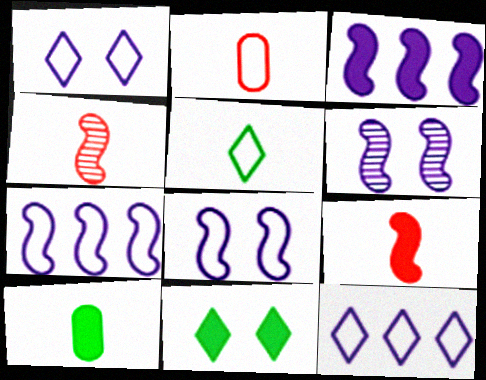[]